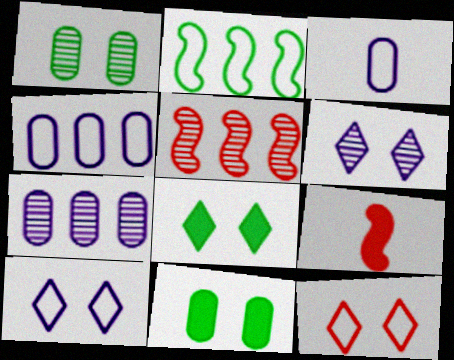[[2, 3, 12], 
[3, 5, 8], 
[6, 8, 12]]